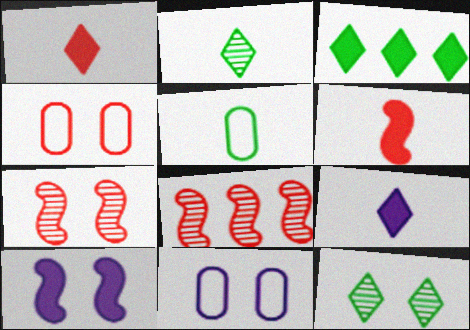[[1, 4, 8], 
[4, 10, 12]]